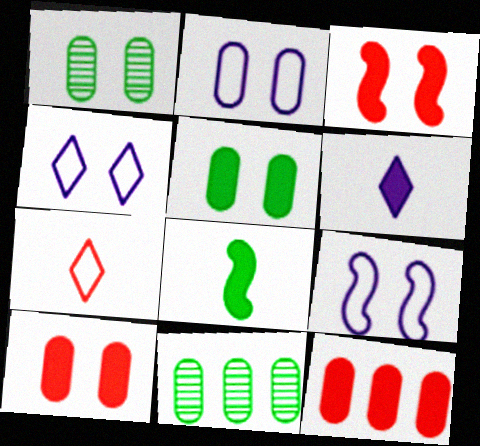[[1, 2, 10], 
[1, 3, 4], 
[2, 4, 9]]